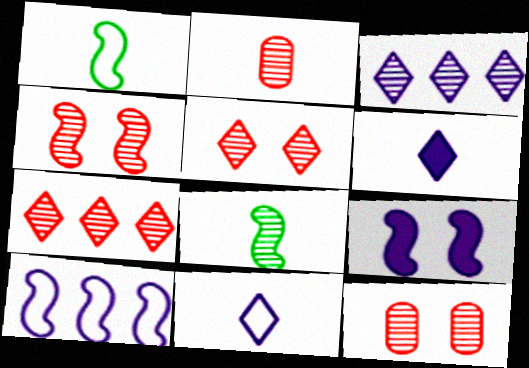[[1, 2, 6], 
[2, 4, 7], 
[3, 8, 12], 
[4, 5, 12]]